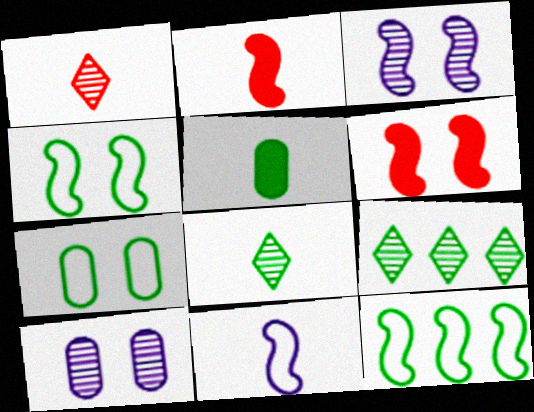[[1, 5, 11], 
[2, 3, 12], 
[3, 4, 6], 
[4, 5, 9]]